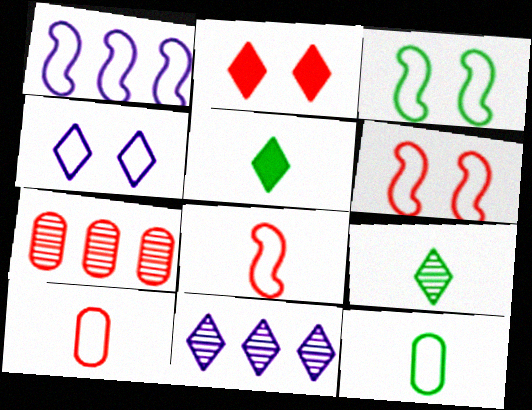[[1, 3, 8], 
[2, 7, 8]]